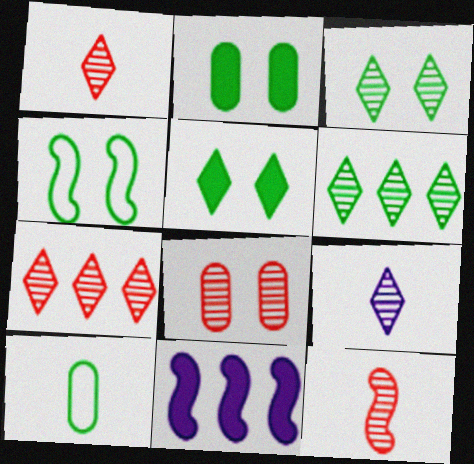[[2, 3, 4], 
[3, 7, 9], 
[4, 11, 12], 
[7, 8, 12]]